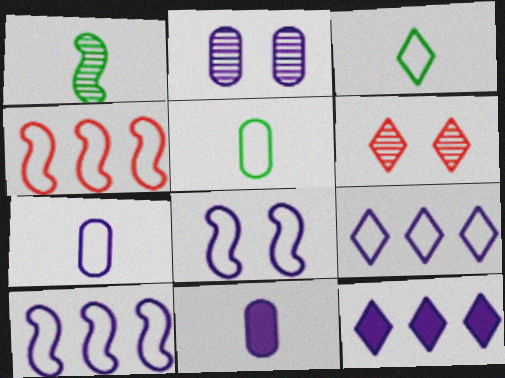[[3, 6, 12], 
[7, 8, 9]]